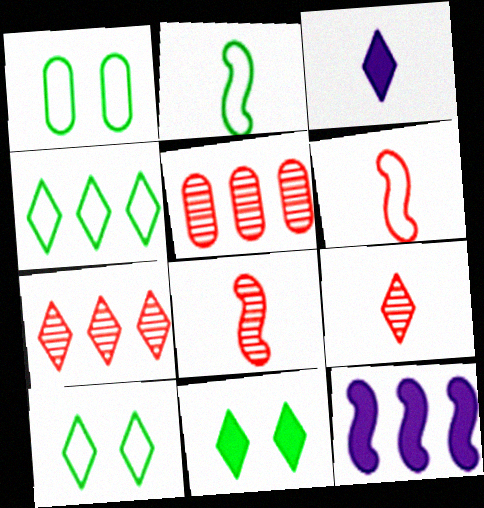[[1, 2, 4], 
[1, 9, 12], 
[3, 7, 10], 
[4, 5, 12]]